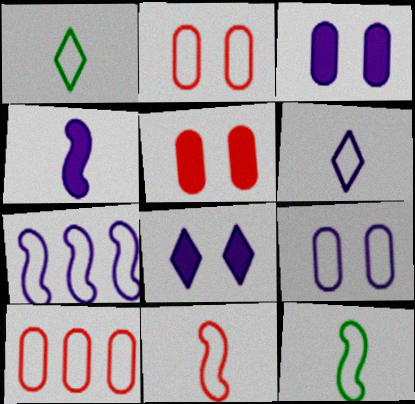[[1, 2, 7], 
[6, 7, 9]]